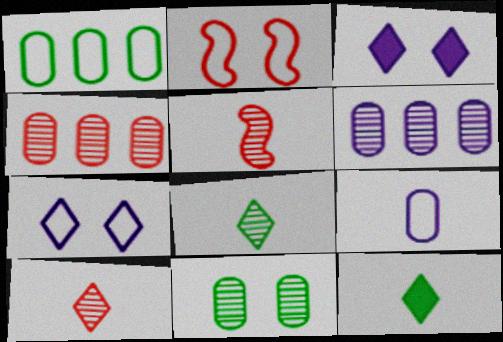[[1, 3, 5], 
[2, 3, 11], 
[2, 6, 12], 
[5, 9, 12]]